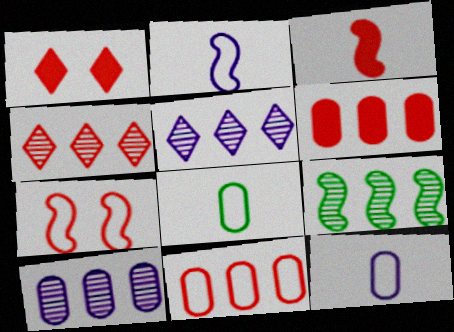[[1, 3, 6], 
[1, 9, 12], 
[4, 9, 10]]